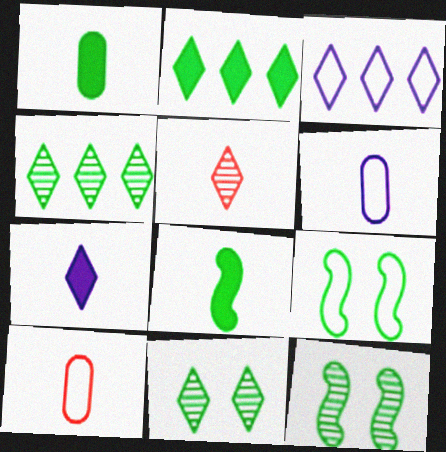[[1, 4, 9], 
[3, 9, 10], 
[5, 6, 8]]